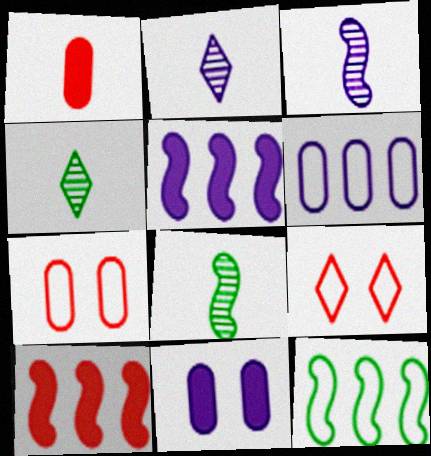[[4, 5, 7]]